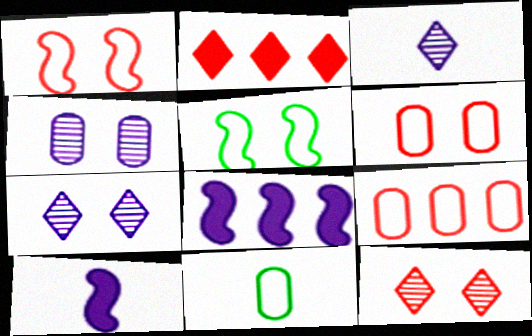[[8, 11, 12]]